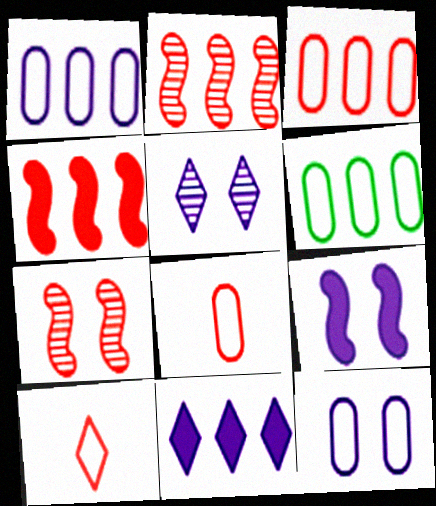[[1, 3, 6], 
[2, 6, 11], 
[5, 9, 12], 
[6, 8, 12]]